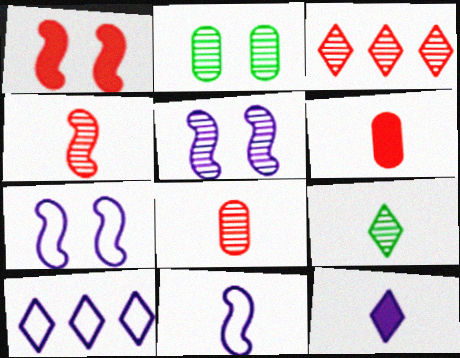[[6, 9, 11]]